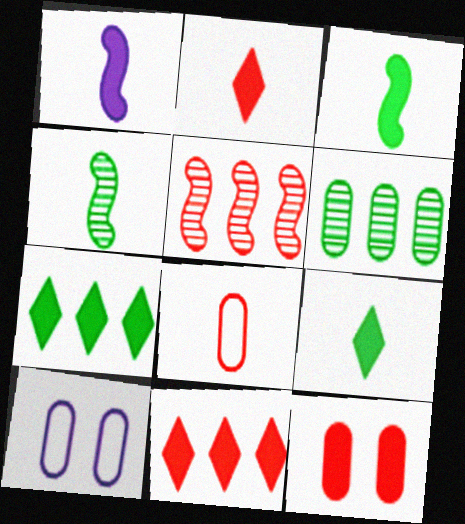[[1, 7, 12], 
[4, 10, 11], 
[5, 9, 10]]